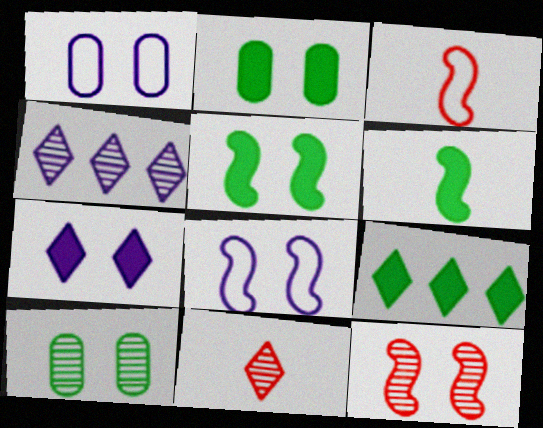[[2, 3, 4], 
[2, 6, 9], 
[5, 8, 12]]